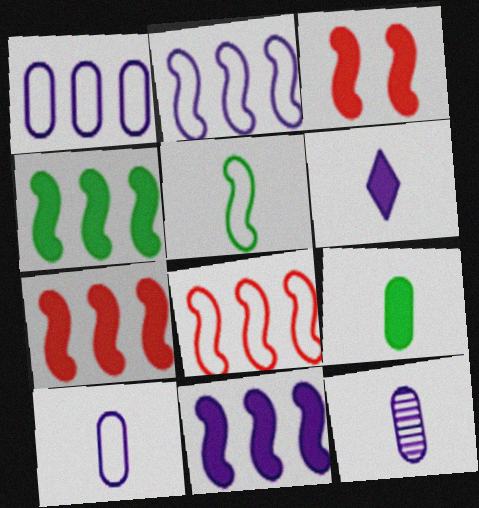[[4, 7, 11]]